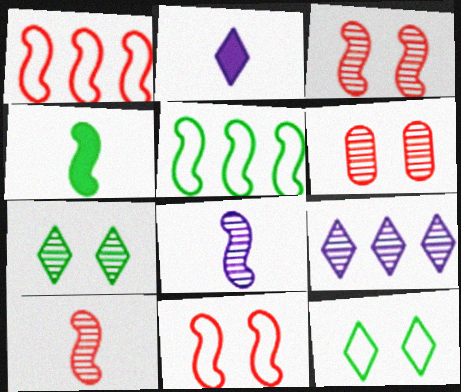[[2, 5, 6]]